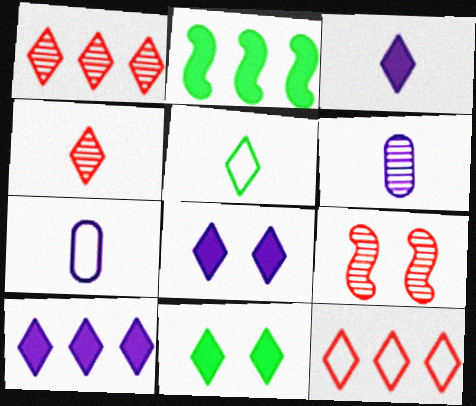[[1, 5, 8], 
[3, 4, 5], 
[3, 8, 10]]